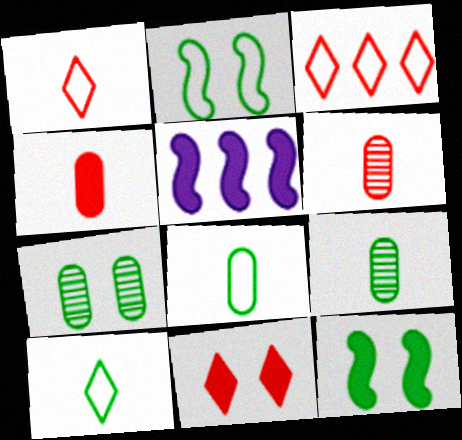[[1, 5, 7]]